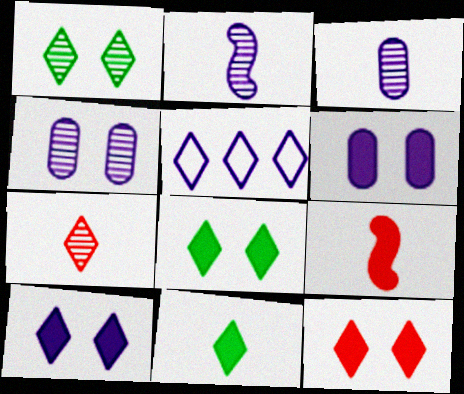[[2, 5, 6], 
[5, 7, 8], 
[8, 10, 12]]